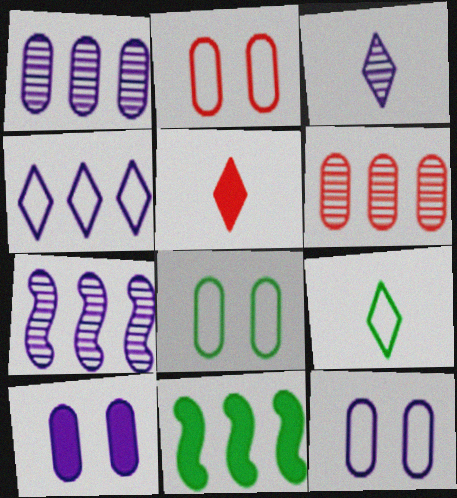[[2, 3, 11], 
[2, 8, 12], 
[3, 5, 9], 
[4, 6, 11], 
[5, 7, 8], 
[5, 10, 11]]